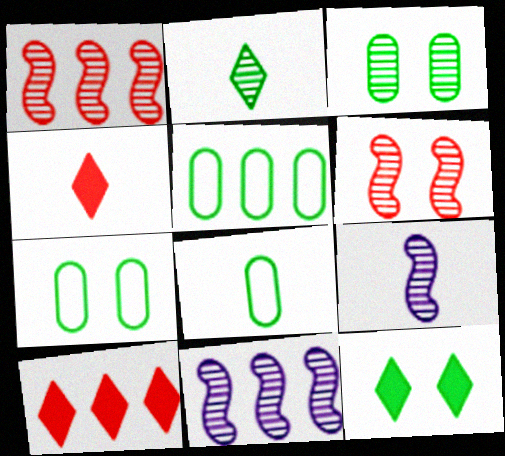[[4, 7, 11], 
[4, 8, 9], 
[5, 7, 8], 
[5, 10, 11], 
[7, 9, 10]]